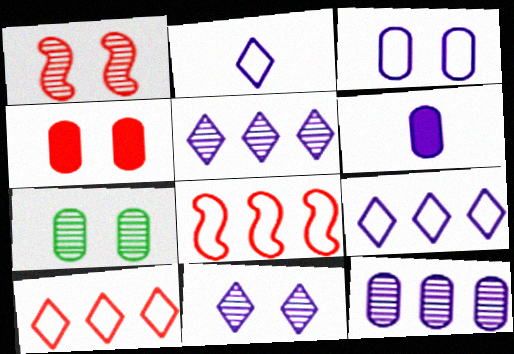[[1, 7, 11], 
[3, 4, 7], 
[3, 6, 12]]